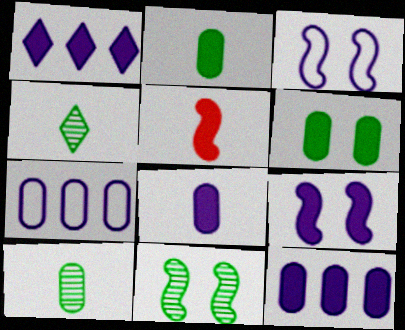[[1, 5, 6], 
[1, 8, 9]]